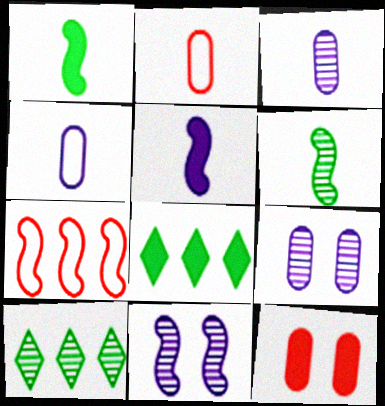[[1, 7, 11], 
[2, 8, 11], 
[5, 8, 12]]